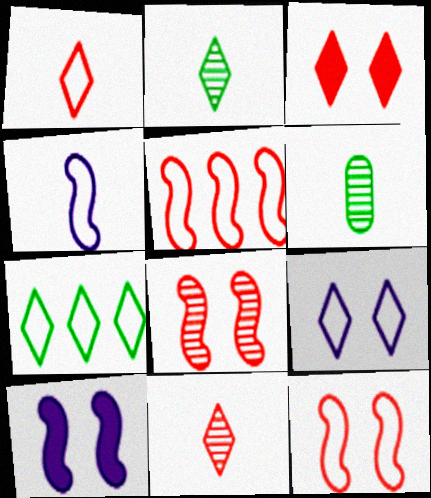[[1, 7, 9]]